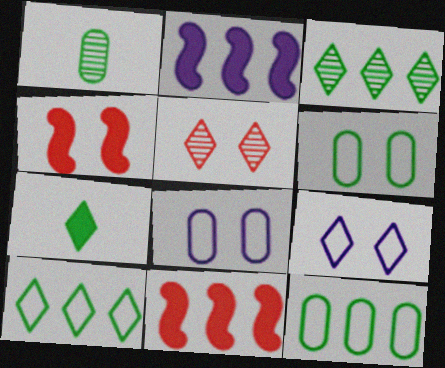[[1, 9, 11]]